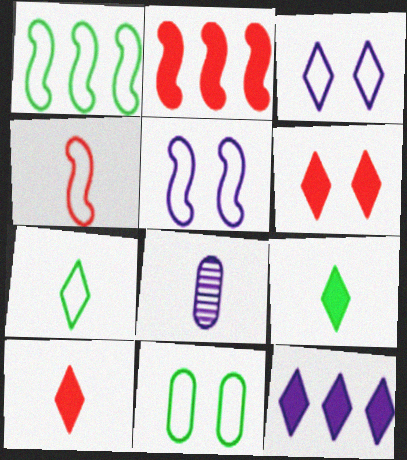[[1, 4, 5], 
[1, 6, 8], 
[1, 7, 11], 
[4, 8, 9], 
[5, 8, 12], 
[6, 9, 12]]